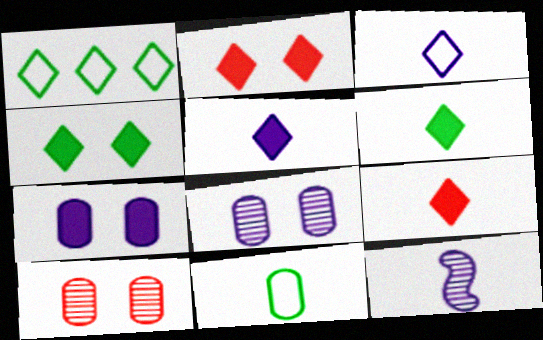[[5, 6, 9], 
[9, 11, 12]]